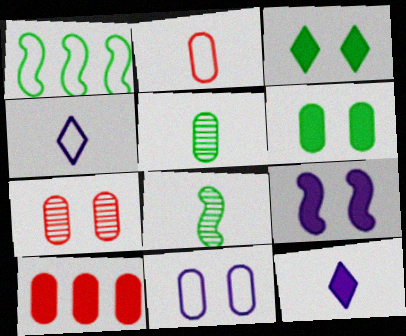[[1, 3, 5], 
[1, 7, 12], 
[2, 7, 10], 
[2, 8, 12], 
[5, 10, 11], 
[6, 7, 11]]